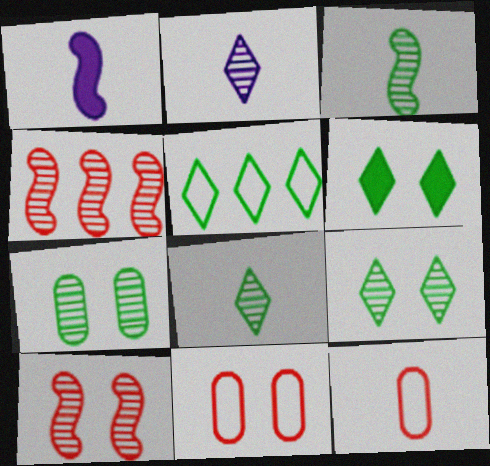[[1, 8, 12], 
[2, 4, 7], 
[5, 6, 8]]